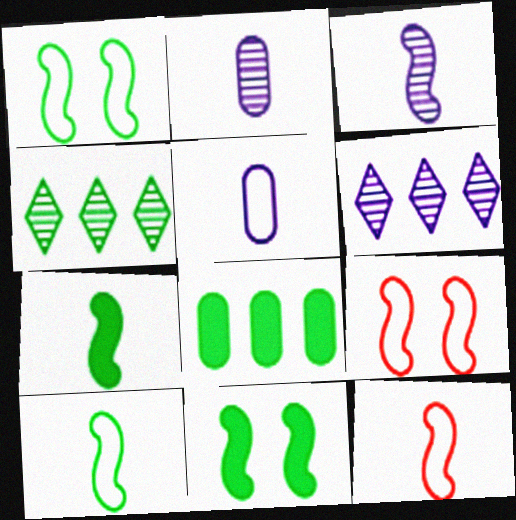[[3, 7, 12]]